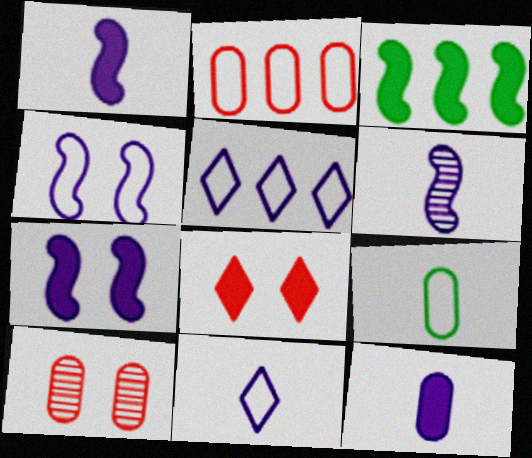[[3, 8, 12], 
[3, 10, 11], 
[6, 11, 12]]